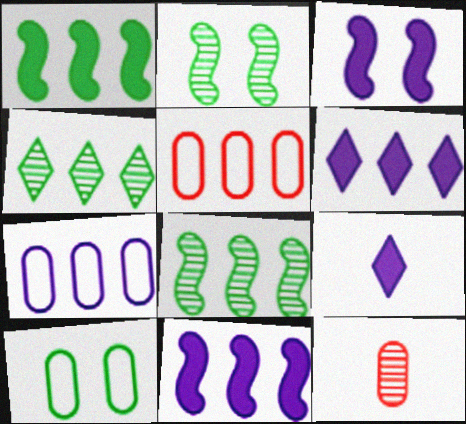[[2, 5, 9], 
[4, 5, 11], 
[5, 6, 8]]